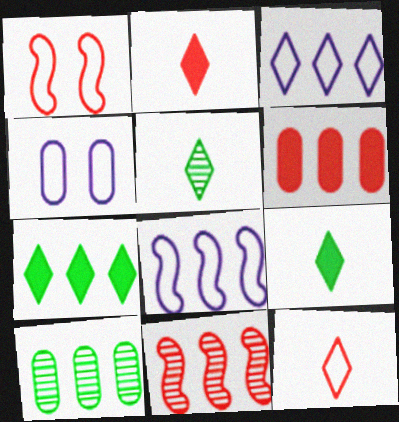[[4, 9, 11]]